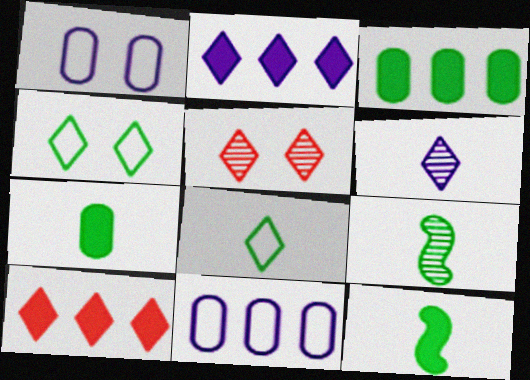[[1, 9, 10], 
[2, 5, 8], 
[3, 4, 9], 
[4, 6, 10], 
[5, 11, 12], 
[7, 8, 9]]